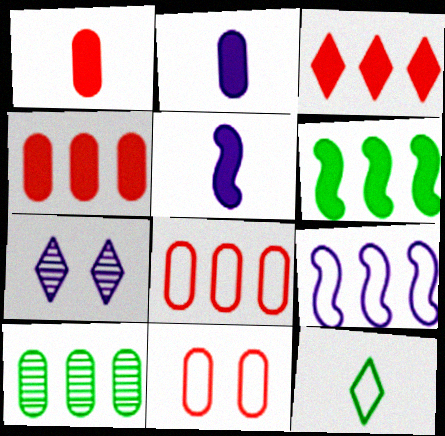[[2, 7, 9], 
[2, 10, 11], 
[3, 7, 12], 
[3, 9, 10], 
[9, 11, 12]]